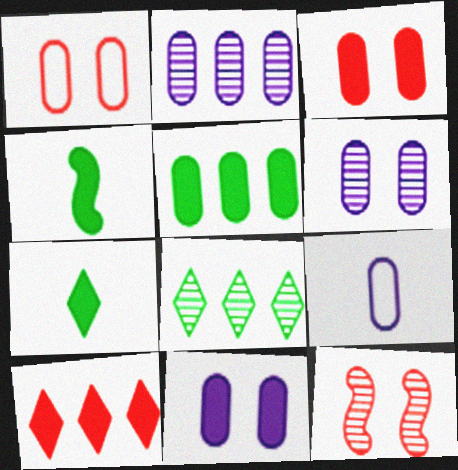[[2, 9, 11], 
[4, 10, 11]]